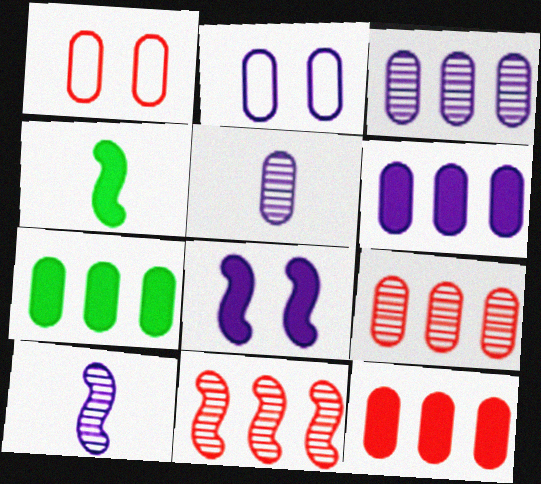[[1, 5, 7], 
[2, 5, 6], 
[6, 7, 12]]